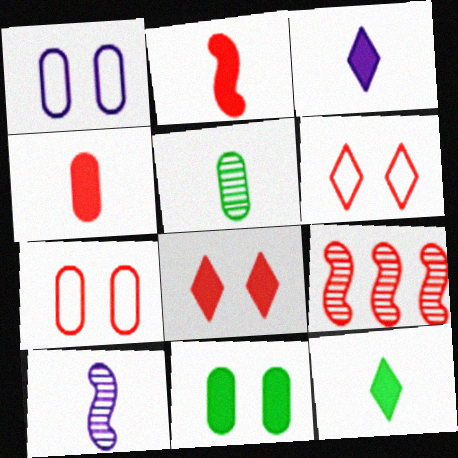[[1, 9, 12], 
[4, 6, 9]]